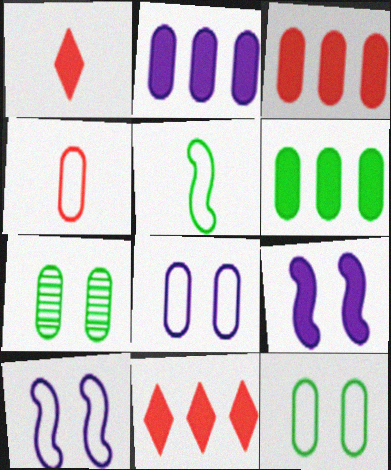[[1, 6, 9], 
[2, 3, 6], 
[2, 4, 7]]